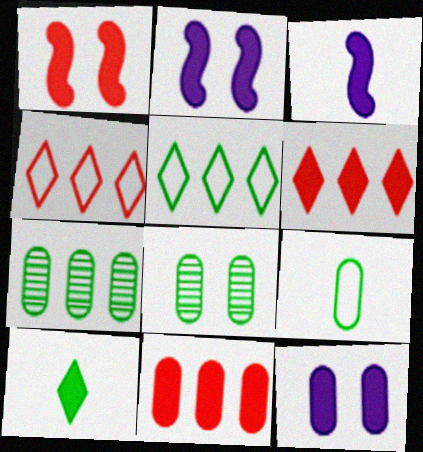[[2, 10, 11], 
[3, 4, 8]]